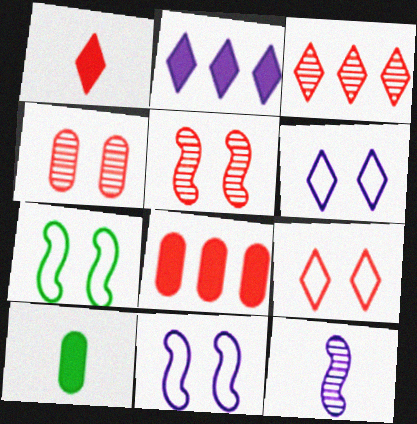[[1, 3, 9], 
[3, 10, 11]]